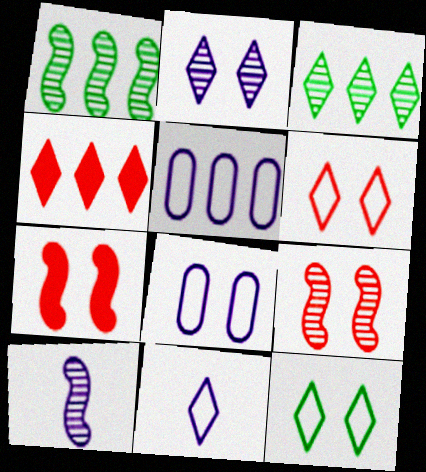[[1, 4, 5], 
[1, 9, 10]]